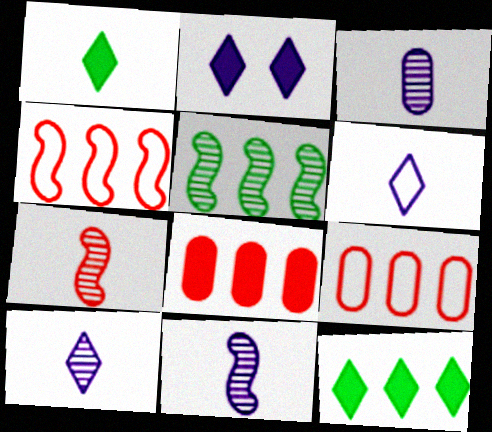[[3, 10, 11]]